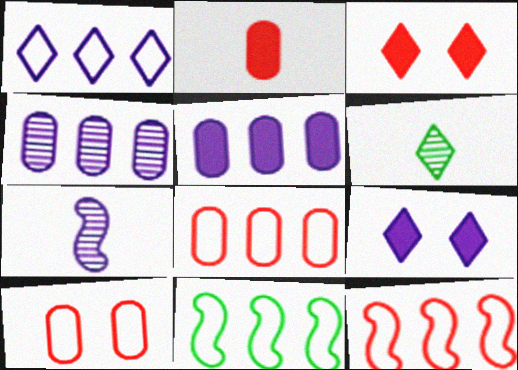[[1, 3, 6], 
[1, 8, 11]]